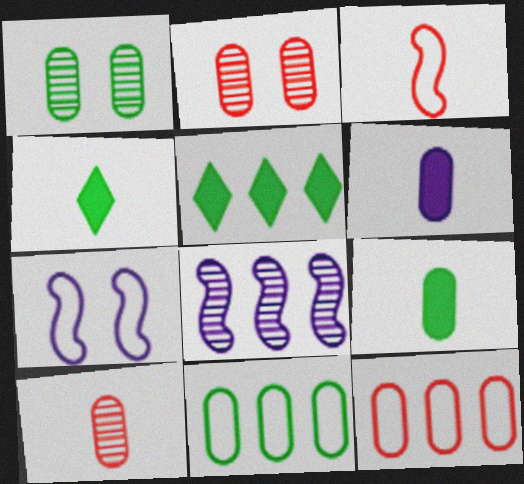[[1, 6, 12], 
[1, 9, 11], 
[2, 6, 11], 
[5, 7, 10], 
[5, 8, 12]]